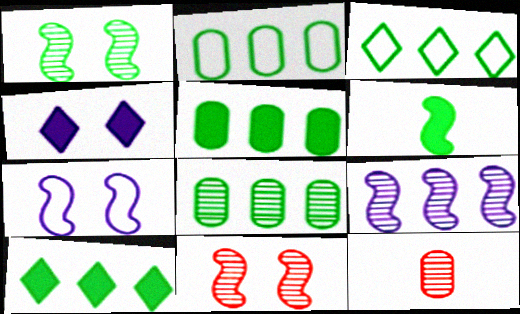[[2, 5, 8], 
[7, 10, 12]]